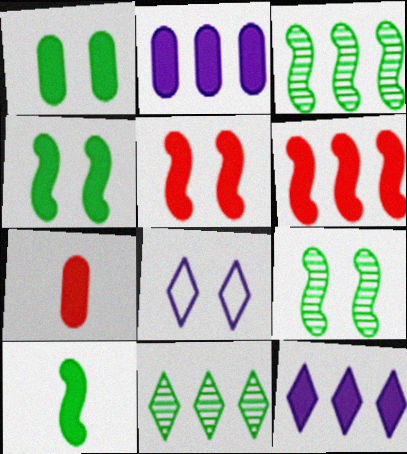[[1, 2, 7], 
[3, 7, 8], 
[4, 7, 12]]